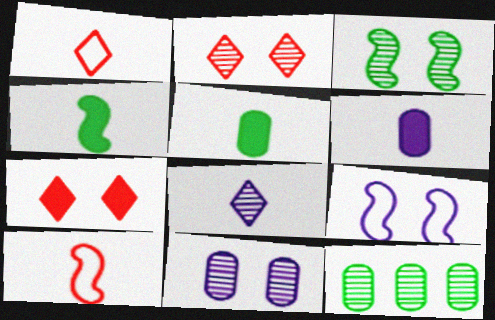[[2, 3, 11], 
[5, 8, 10]]